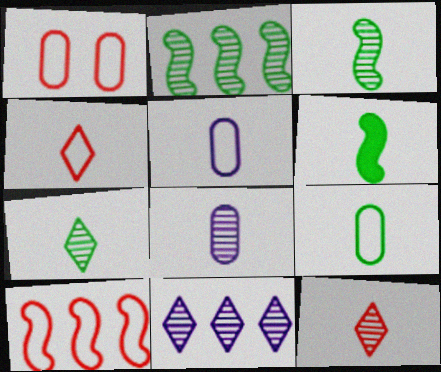[[1, 4, 10], 
[1, 6, 11], 
[3, 8, 12], 
[4, 6, 8], 
[5, 6, 12], 
[6, 7, 9]]